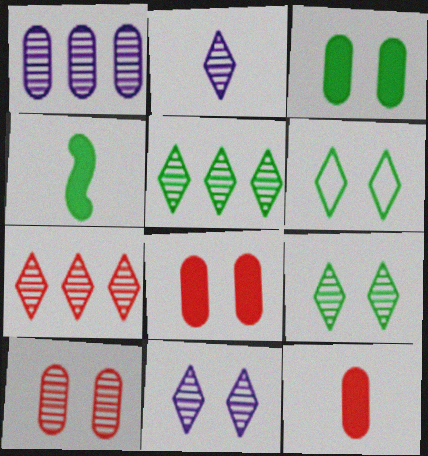[[2, 7, 9]]